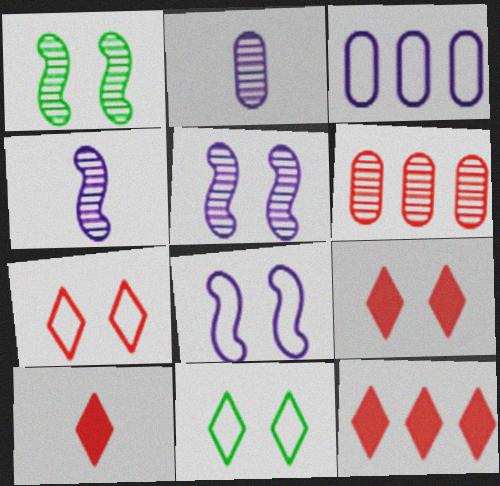[[1, 3, 10], 
[9, 10, 12]]